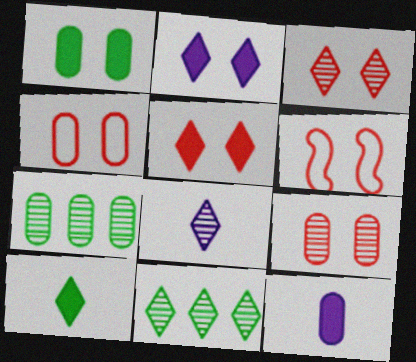[[3, 8, 11], 
[4, 7, 12], 
[5, 6, 9], 
[6, 11, 12]]